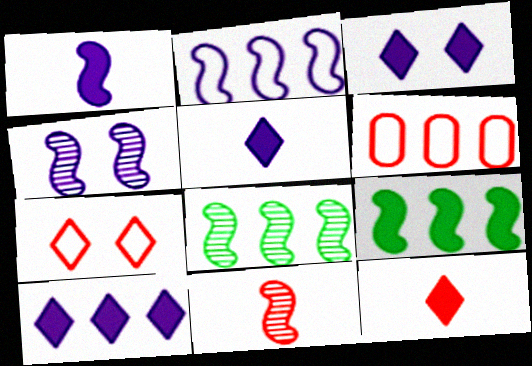[[1, 2, 4], 
[3, 5, 10], 
[4, 8, 11], 
[6, 8, 10]]